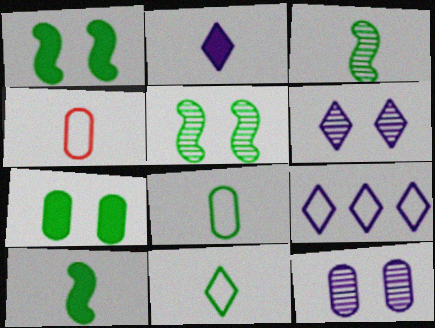[[2, 3, 4], 
[2, 6, 9]]